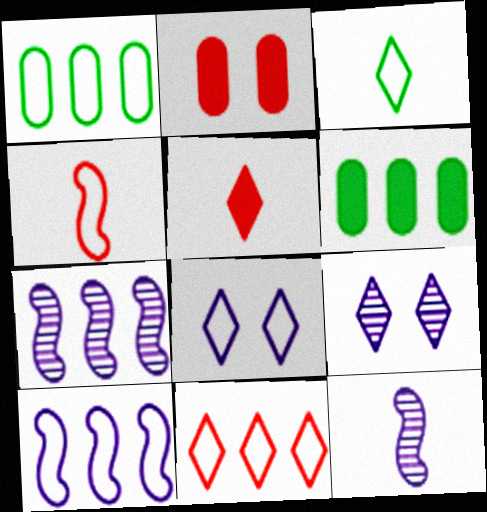[[1, 4, 8], 
[1, 10, 11], 
[2, 3, 7], 
[3, 8, 11], 
[4, 6, 9], 
[6, 7, 11]]